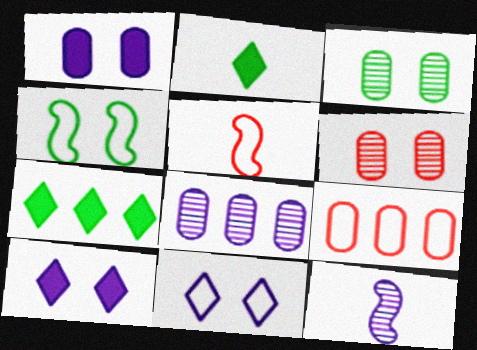[[4, 6, 10]]